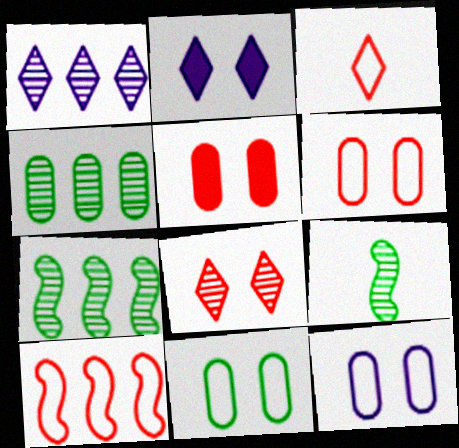[[3, 6, 10], 
[6, 11, 12]]